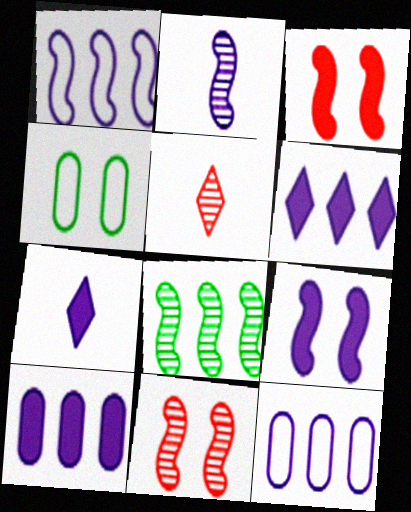[[1, 2, 9], 
[2, 8, 11], 
[7, 9, 10]]